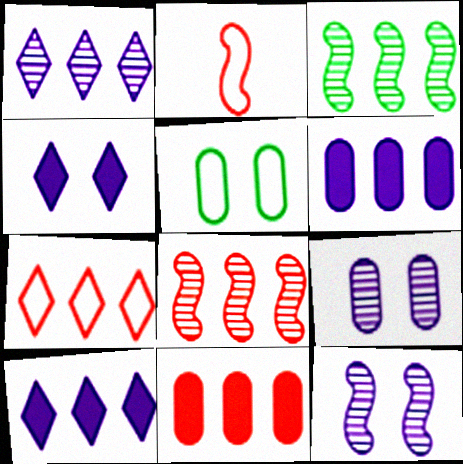[[3, 6, 7], 
[7, 8, 11]]